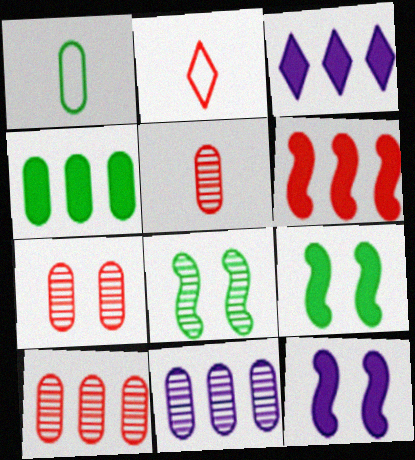[[2, 6, 7], 
[2, 9, 11], 
[3, 4, 6], 
[5, 7, 10]]